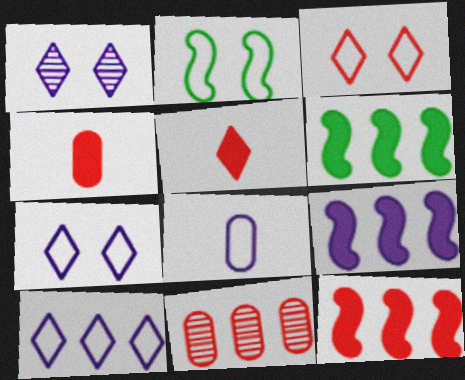[[1, 8, 9], 
[6, 9, 12], 
[6, 10, 11]]